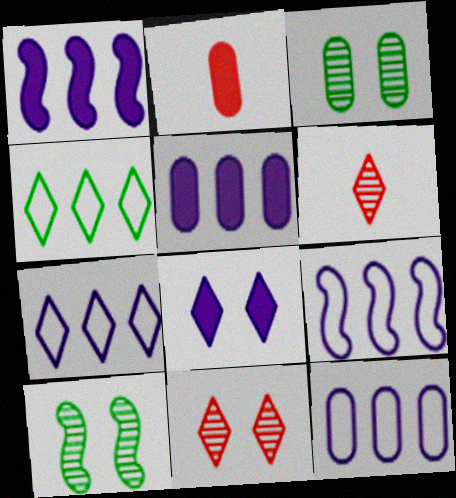[[2, 3, 12], 
[2, 7, 10], 
[4, 6, 8], 
[7, 9, 12]]